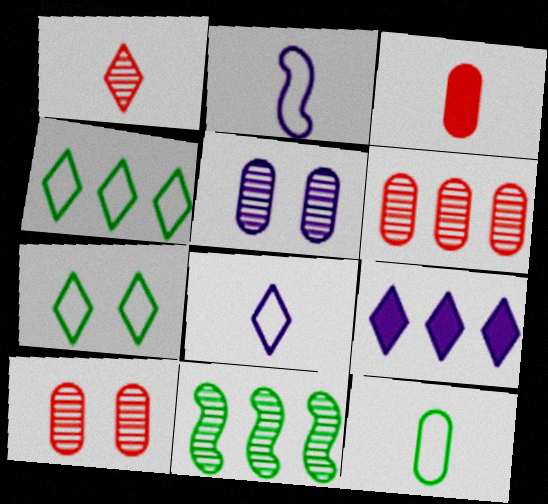[[1, 5, 11], 
[1, 7, 9], 
[2, 5, 9]]